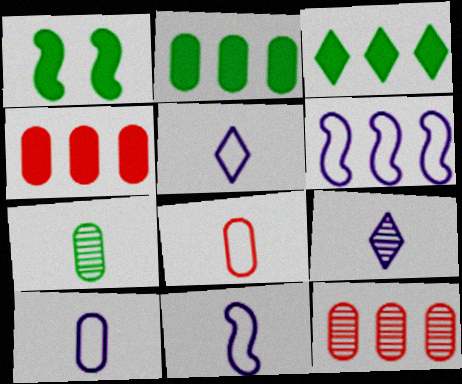[[1, 5, 12], 
[3, 6, 12], 
[5, 10, 11]]